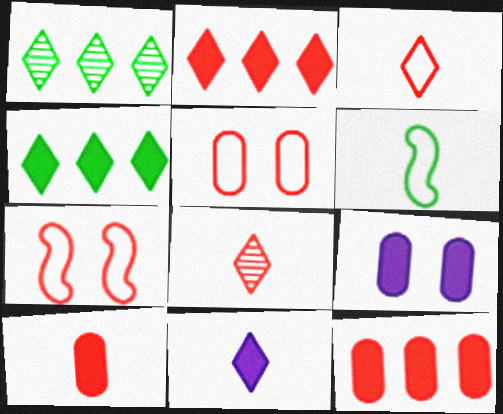[[7, 8, 12]]